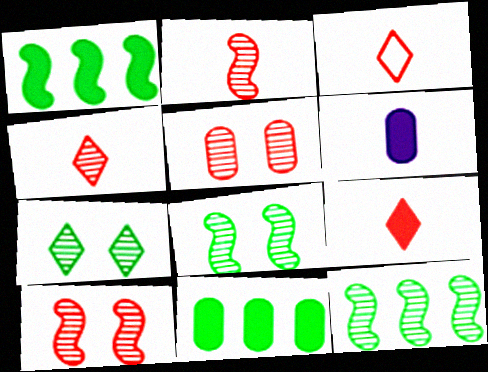[[3, 4, 9]]